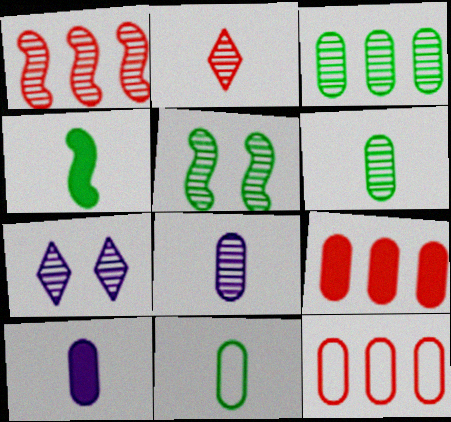[[1, 6, 7], 
[4, 7, 12]]